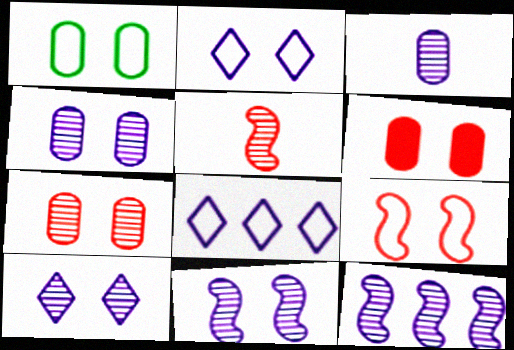[[1, 2, 9], 
[1, 4, 6], 
[3, 10, 12], 
[4, 10, 11]]